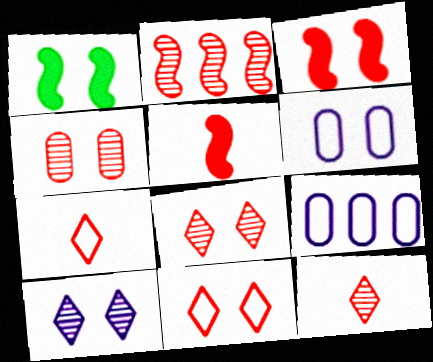[[1, 6, 8], 
[1, 9, 12], 
[2, 4, 12], 
[3, 4, 11]]